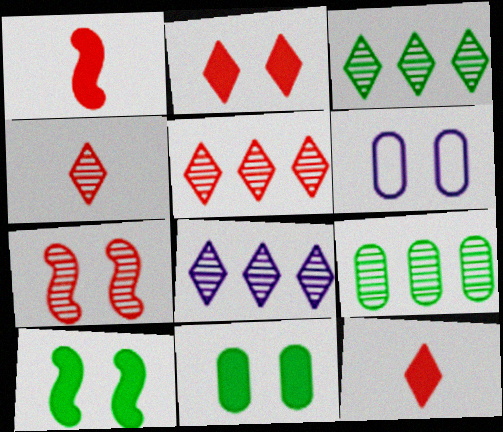[[1, 3, 6], 
[3, 5, 8]]